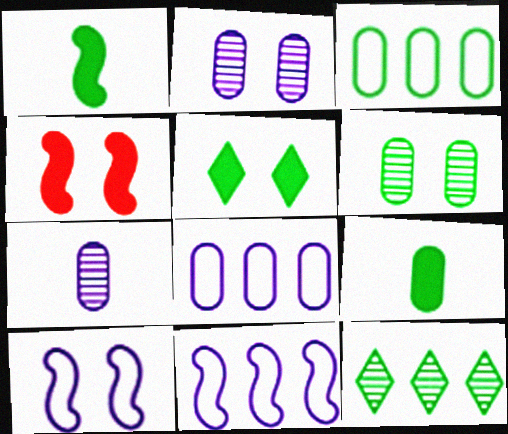[[3, 6, 9]]